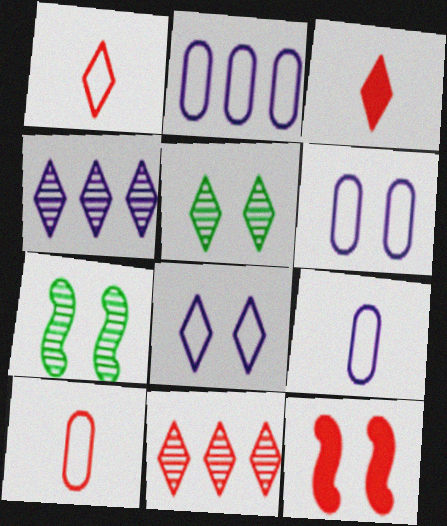[[2, 3, 7], 
[2, 6, 9], 
[5, 6, 12], 
[10, 11, 12]]